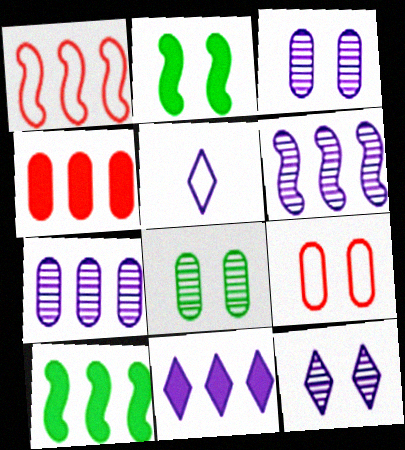[[1, 6, 10], 
[2, 9, 12], 
[4, 10, 11], 
[5, 11, 12]]